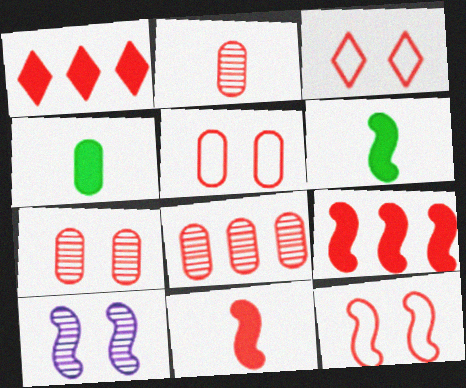[[1, 2, 12], 
[2, 3, 9], 
[2, 7, 8], 
[3, 5, 12], 
[3, 8, 11]]